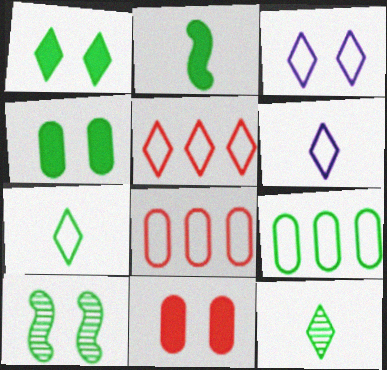[[3, 5, 7], 
[3, 10, 11]]